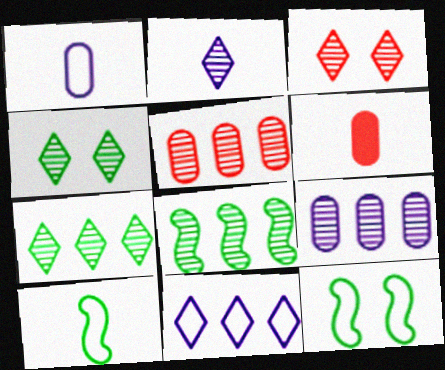[[2, 3, 7], 
[2, 6, 10]]